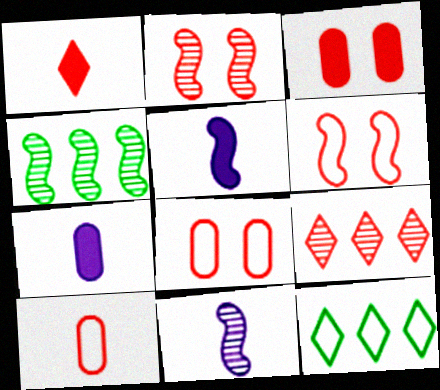[[2, 4, 11], 
[2, 7, 12], 
[3, 11, 12], 
[4, 5, 6]]